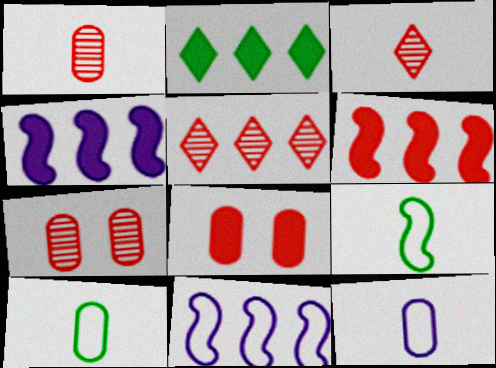[]